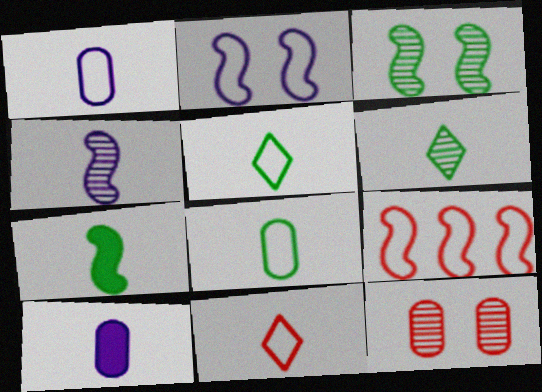[[6, 7, 8]]